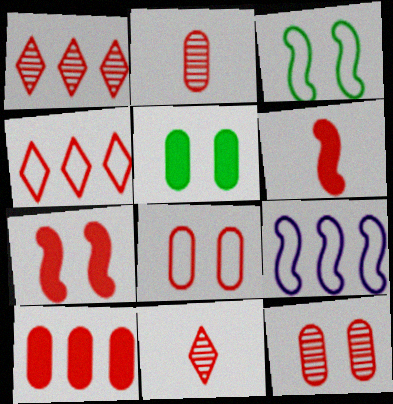[[1, 6, 8], 
[2, 4, 7], 
[2, 8, 10], 
[4, 6, 12], 
[5, 9, 11]]